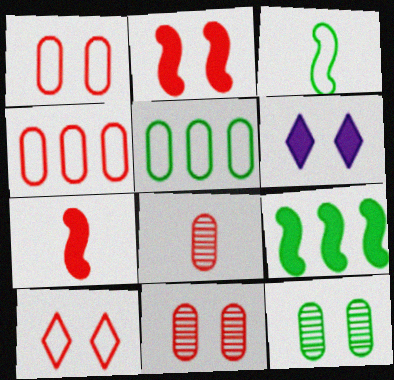[[2, 10, 11]]